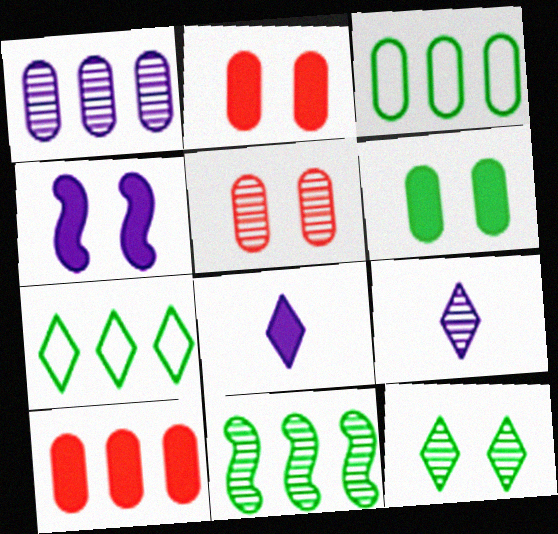[[1, 3, 10], 
[5, 9, 11]]